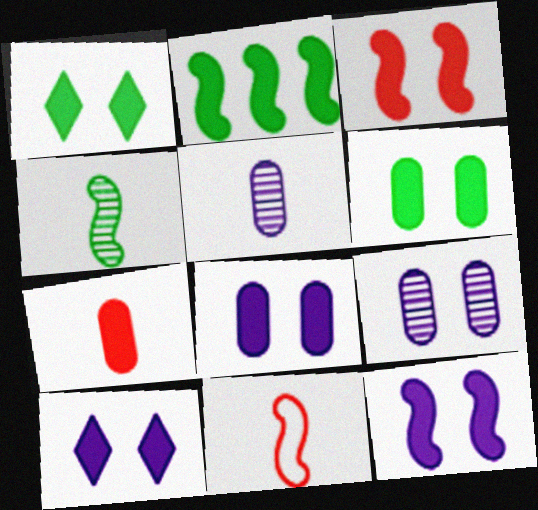[[1, 3, 8], 
[2, 7, 10], 
[3, 6, 10], 
[8, 10, 12]]